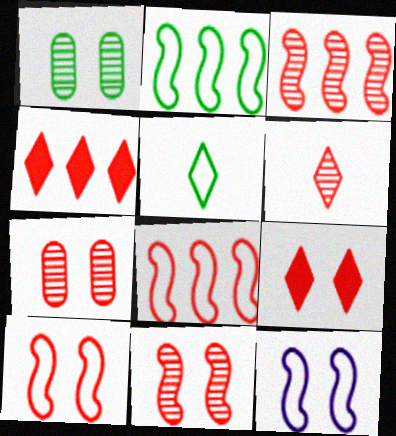[[1, 9, 12], 
[3, 6, 7], 
[7, 9, 10]]